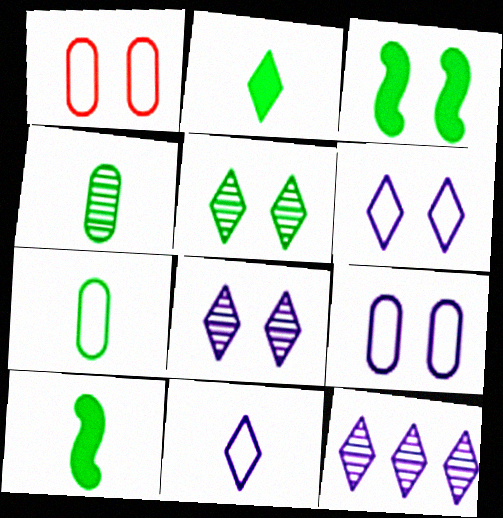[[1, 3, 8], 
[1, 10, 12]]